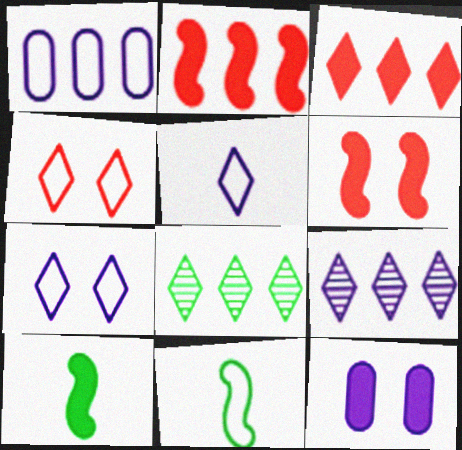[[1, 2, 8], 
[1, 4, 11], 
[3, 10, 12]]